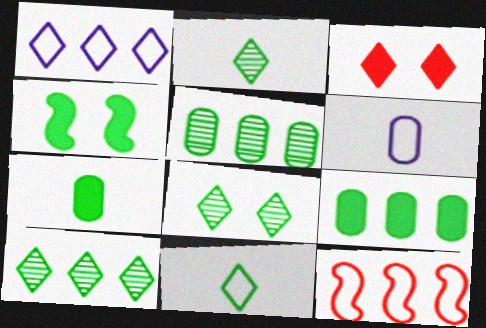[[1, 2, 3], 
[2, 8, 10], 
[4, 5, 11]]